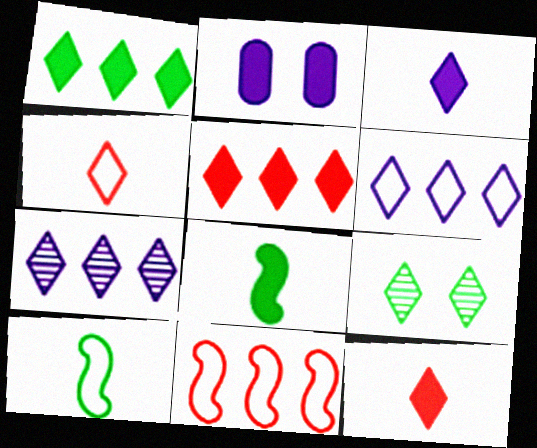[[2, 5, 8], 
[6, 9, 12]]